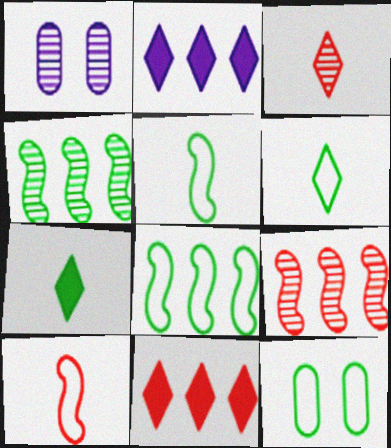[[1, 3, 4], 
[1, 5, 11], 
[4, 7, 12], 
[6, 8, 12]]